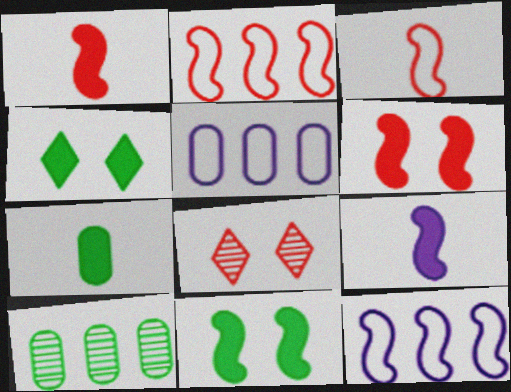[[7, 8, 12]]